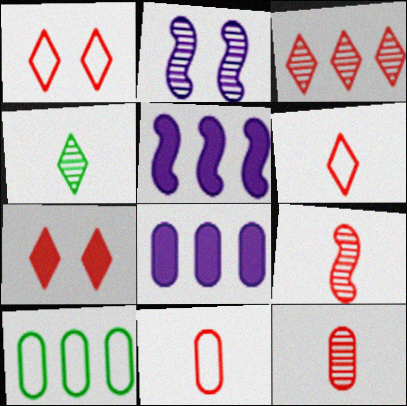[[3, 5, 10], 
[3, 6, 7]]